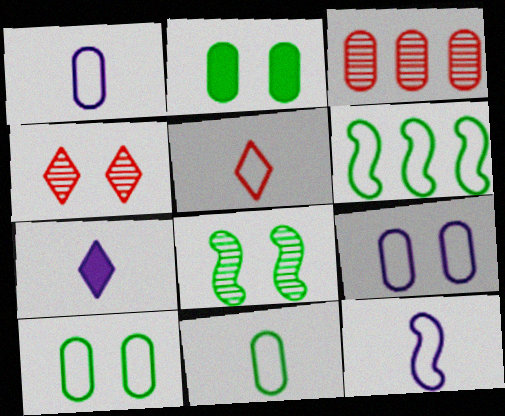[[1, 2, 3], 
[5, 6, 9], 
[5, 11, 12]]